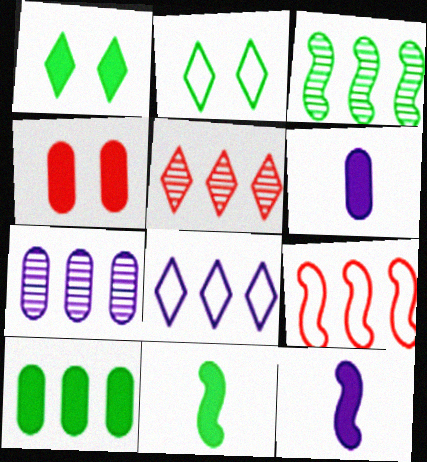[[1, 10, 11], 
[3, 5, 7], 
[4, 6, 10]]